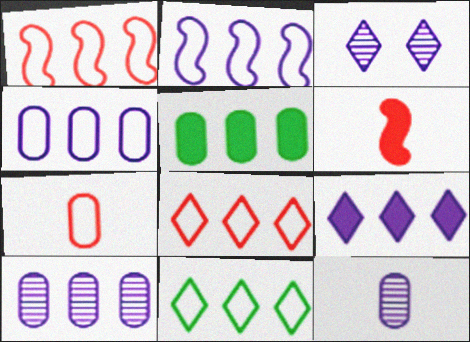[[1, 4, 11], 
[2, 9, 10]]